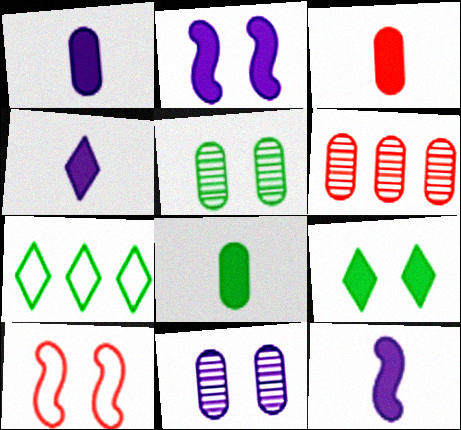[[1, 3, 8], 
[1, 4, 12], 
[9, 10, 11]]